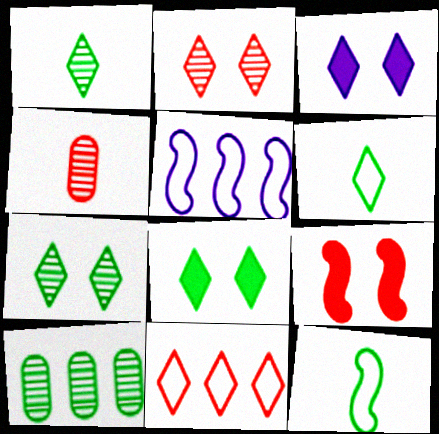[[1, 3, 11], 
[4, 5, 8], 
[4, 9, 11], 
[8, 10, 12]]